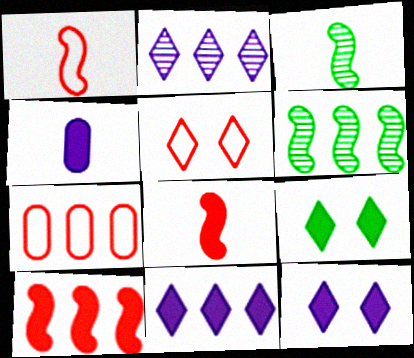[[1, 5, 7], 
[3, 7, 12], 
[4, 5, 6], 
[4, 9, 10], 
[6, 7, 11]]